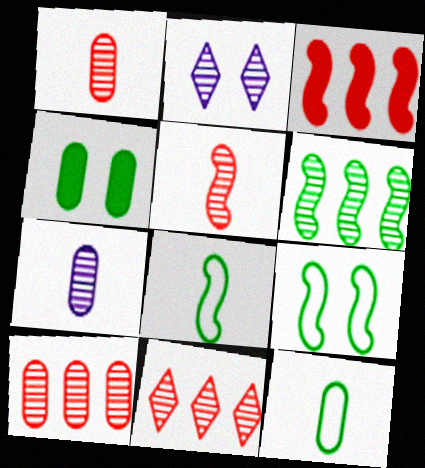[[1, 2, 6], 
[2, 3, 12]]